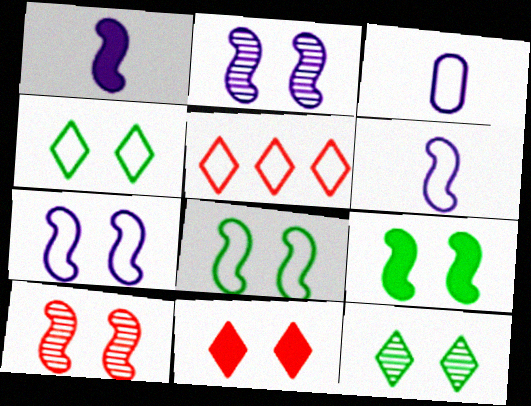[[3, 5, 8], 
[7, 9, 10]]